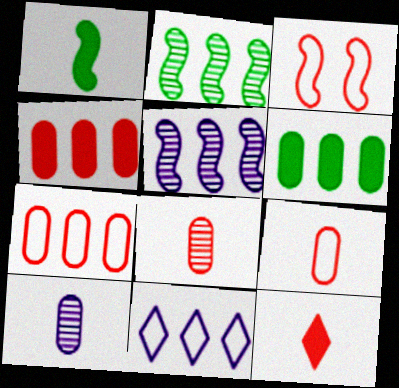[[1, 3, 5], 
[2, 4, 11]]